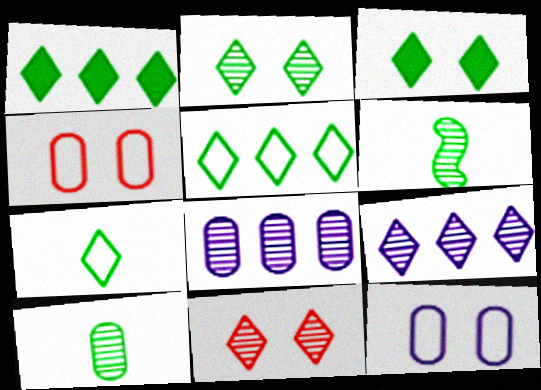[[1, 2, 7], 
[6, 8, 11]]